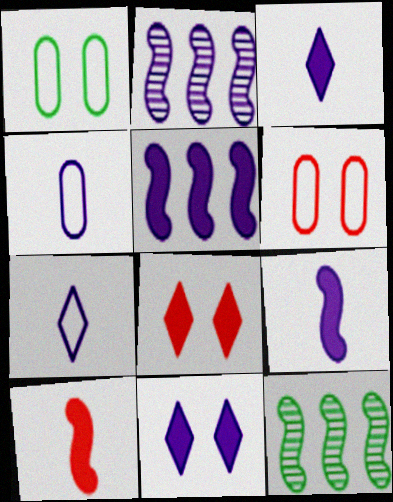[[2, 4, 11], 
[3, 6, 12], 
[4, 8, 12]]